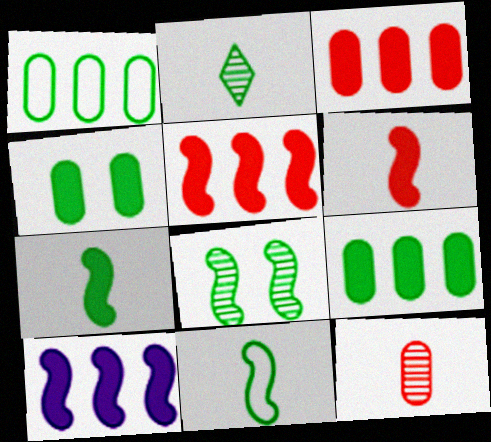[]